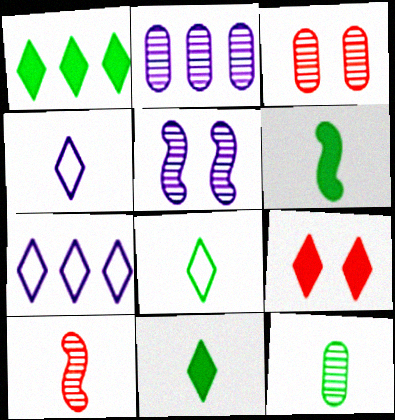[[2, 3, 12], 
[3, 6, 7], 
[6, 8, 12]]